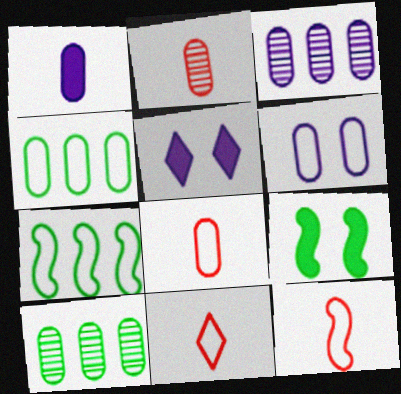[[1, 3, 6], 
[2, 5, 7], 
[3, 9, 11], 
[4, 6, 8], 
[5, 10, 12], 
[6, 7, 11], 
[8, 11, 12]]